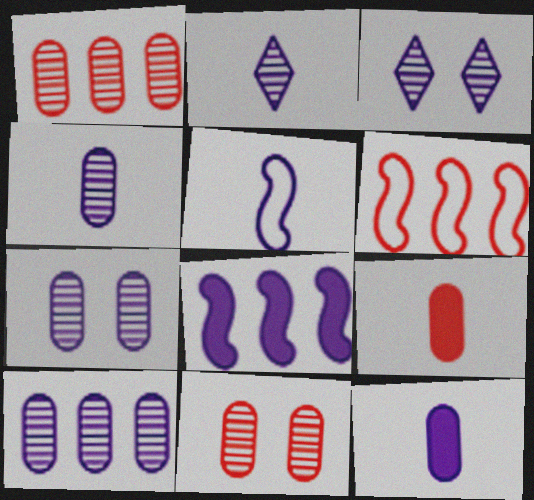[[2, 5, 12], 
[4, 7, 10]]